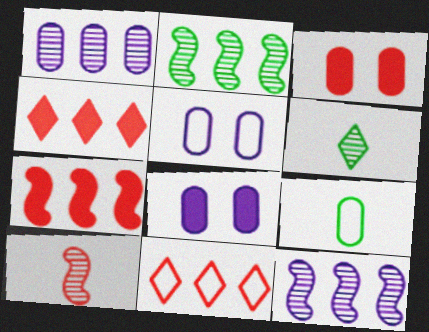[[1, 3, 9], 
[3, 10, 11], 
[5, 6, 7]]